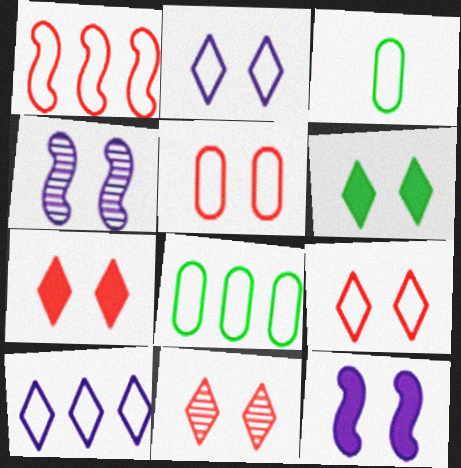[[1, 2, 3], 
[1, 8, 10], 
[2, 6, 11], 
[4, 5, 6], 
[7, 9, 11]]